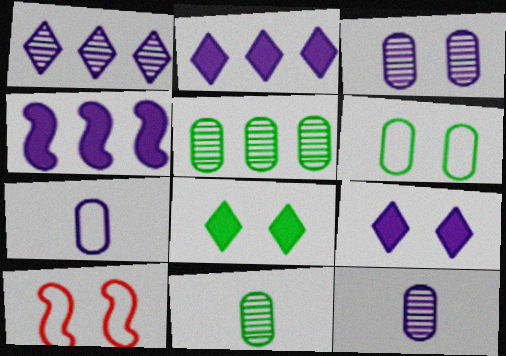[[2, 10, 11], 
[3, 8, 10]]